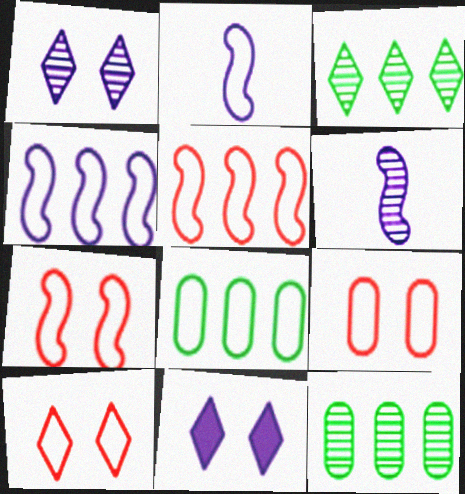[[2, 8, 10], 
[7, 9, 10]]